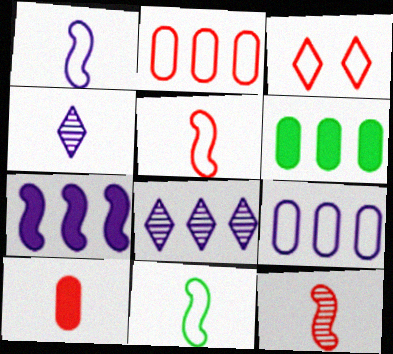[[1, 5, 11], 
[2, 3, 5], 
[3, 9, 11], 
[4, 10, 11], 
[7, 8, 9]]